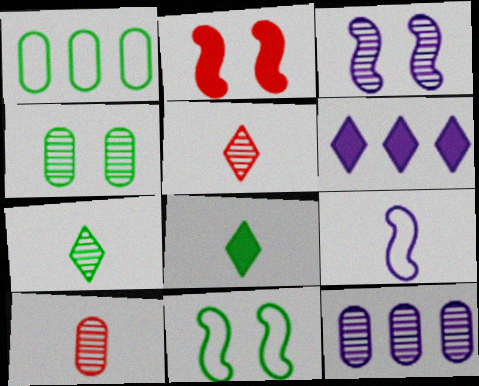[[2, 3, 11], 
[4, 10, 12], 
[6, 10, 11], 
[8, 9, 10]]